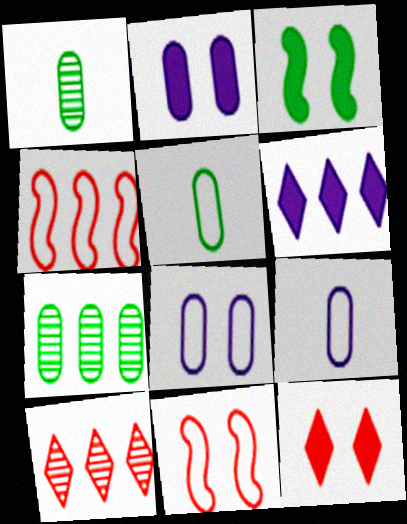[[1, 6, 11], 
[2, 3, 12], 
[3, 9, 10], 
[4, 6, 7]]